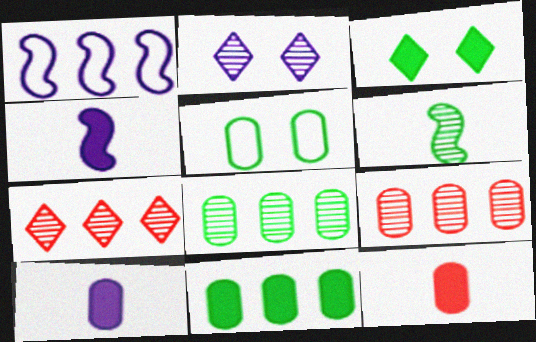[[1, 2, 10], 
[1, 7, 11], 
[2, 6, 9], 
[4, 5, 7], 
[5, 9, 10]]